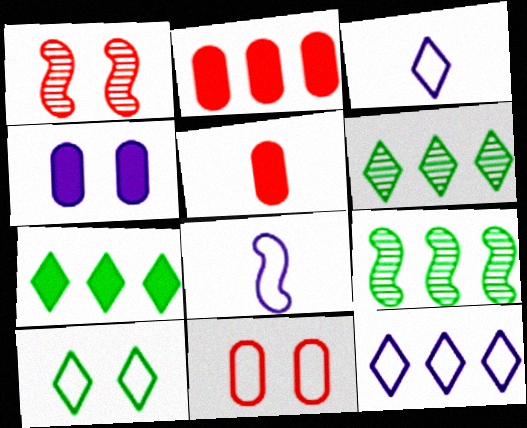[[1, 4, 10], 
[2, 9, 12]]